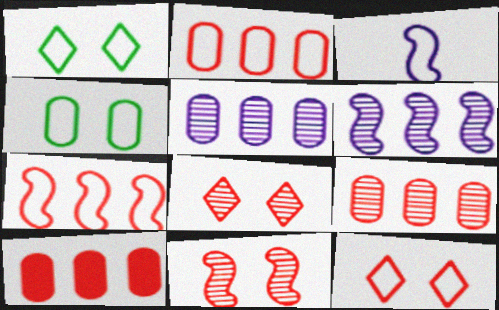[[1, 2, 3], 
[2, 9, 10]]